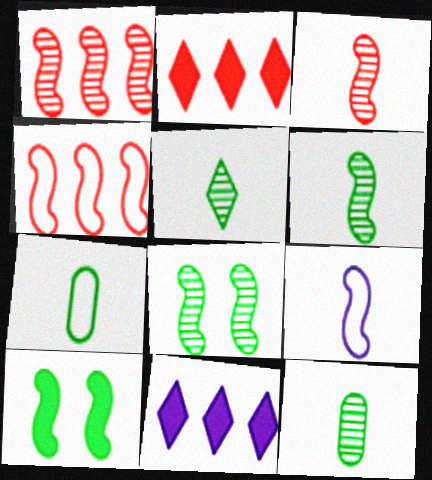[[1, 9, 10], 
[5, 6, 12]]